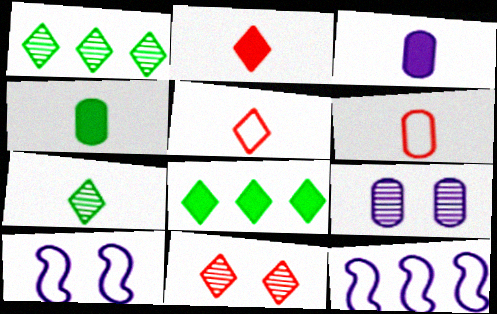[[4, 11, 12]]